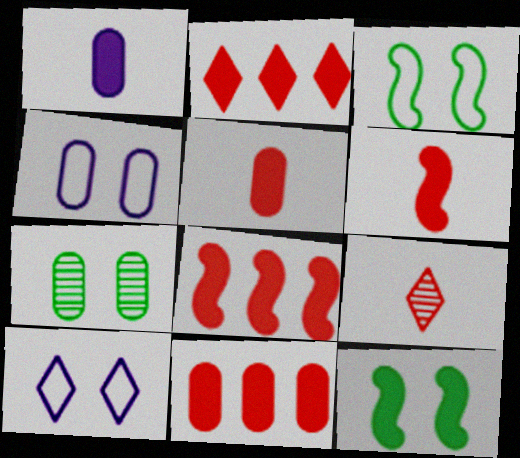[[1, 2, 12], 
[2, 8, 11]]